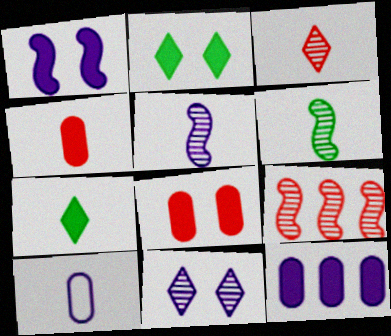[[1, 2, 8], 
[2, 9, 10]]